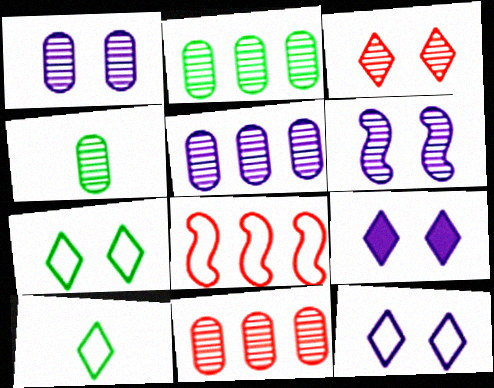[[1, 4, 11], 
[2, 5, 11], 
[3, 7, 9], 
[4, 8, 9]]